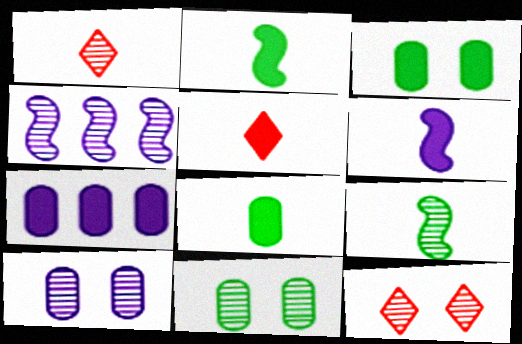[[1, 4, 11], 
[5, 6, 8]]